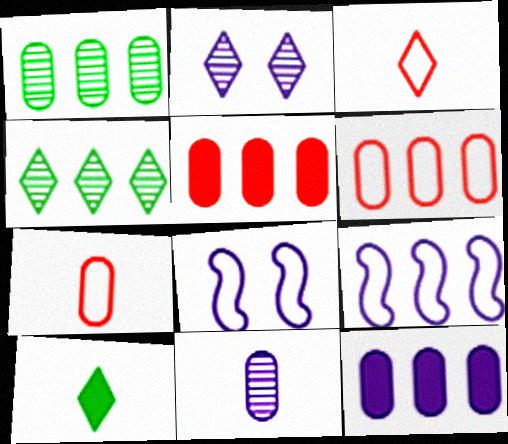[[1, 6, 12], 
[4, 5, 9]]